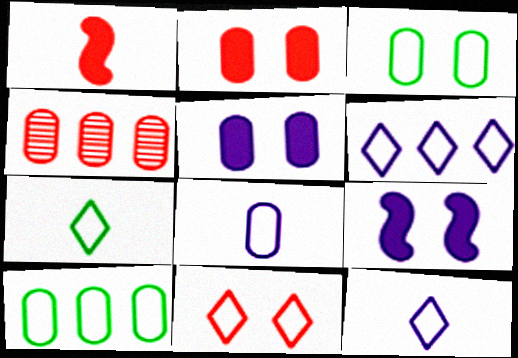[[1, 4, 11], 
[4, 7, 9], 
[6, 7, 11]]